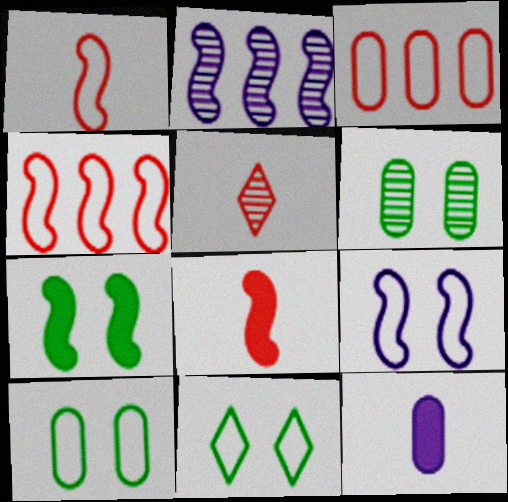[[1, 2, 7], 
[2, 5, 6], 
[3, 6, 12], 
[6, 7, 11]]